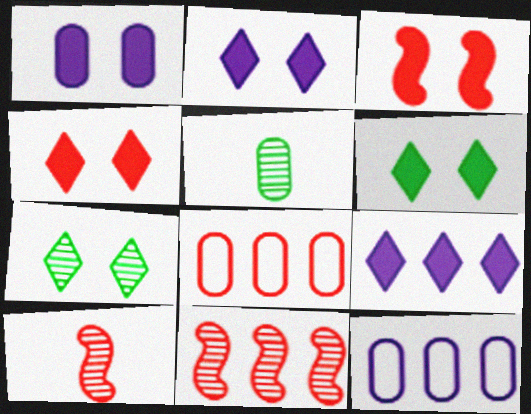[[1, 3, 6], 
[1, 5, 8], 
[2, 4, 6], 
[4, 8, 10], 
[6, 10, 12]]